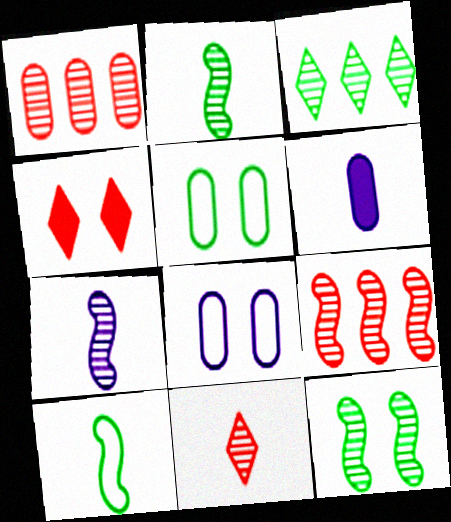[[1, 5, 6], 
[4, 8, 12], 
[6, 10, 11], 
[7, 9, 12]]